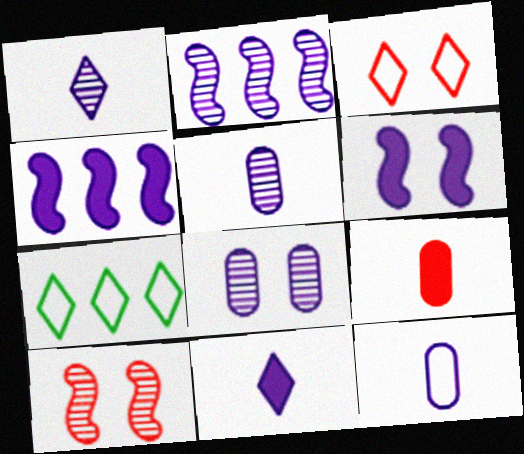[[1, 2, 8]]